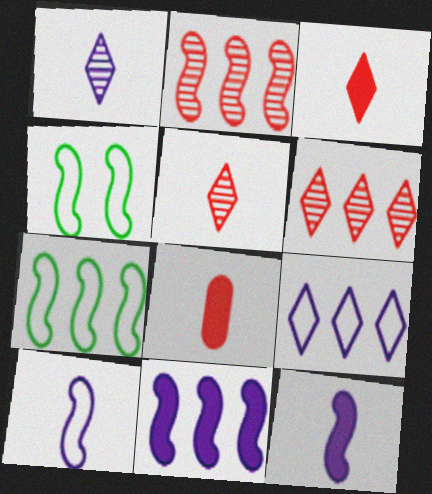[[2, 4, 12], 
[2, 7, 11]]